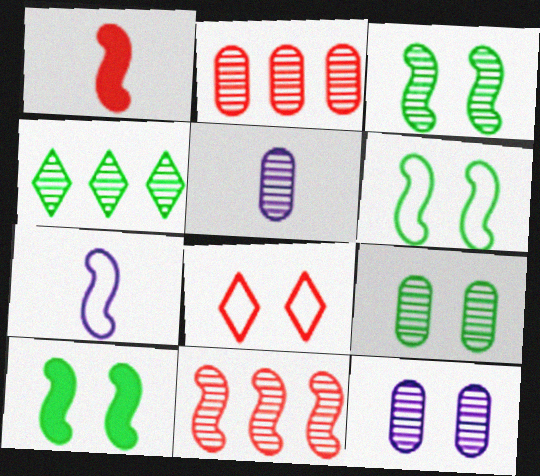[[1, 2, 8], 
[2, 5, 9], 
[3, 6, 10], 
[7, 10, 11], 
[8, 10, 12]]